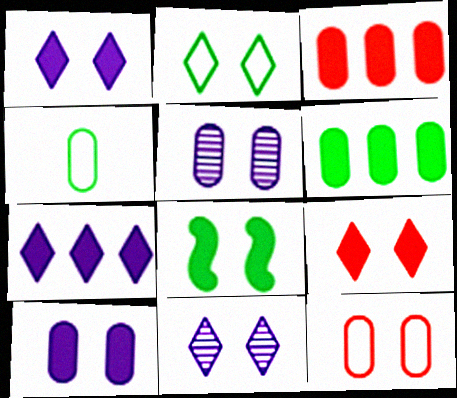[[2, 9, 11], 
[3, 4, 5], 
[8, 9, 10], 
[8, 11, 12]]